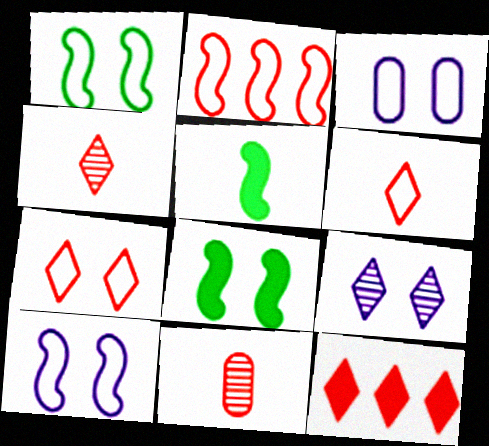[[1, 3, 7], 
[4, 7, 12]]